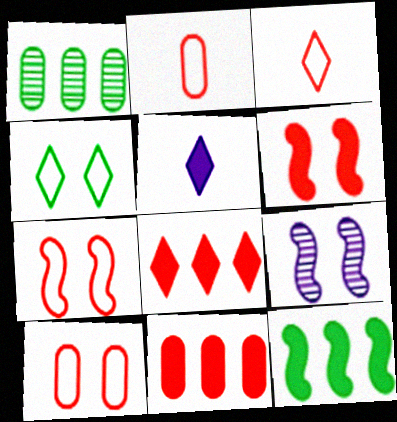[[1, 5, 7]]